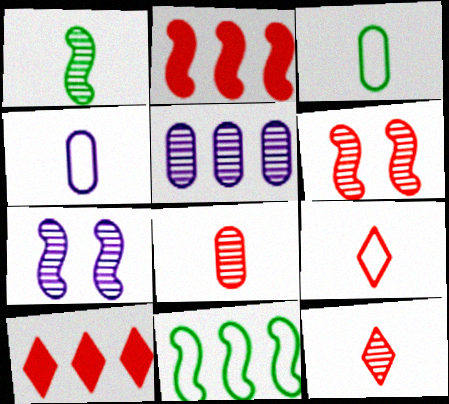[[3, 7, 10], 
[5, 10, 11]]